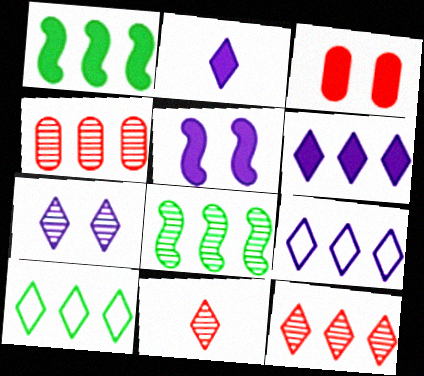[[1, 2, 3], 
[1, 4, 9], 
[2, 7, 9], 
[6, 10, 12]]